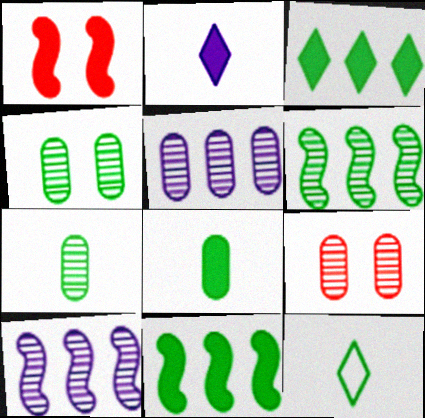[[1, 5, 12], 
[4, 11, 12], 
[5, 7, 9]]